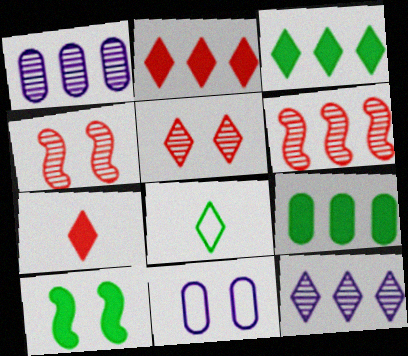[[5, 10, 11]]